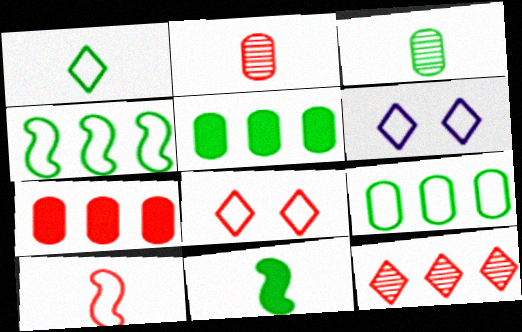[[1, 3, 11], 
[6, 9, 10]]